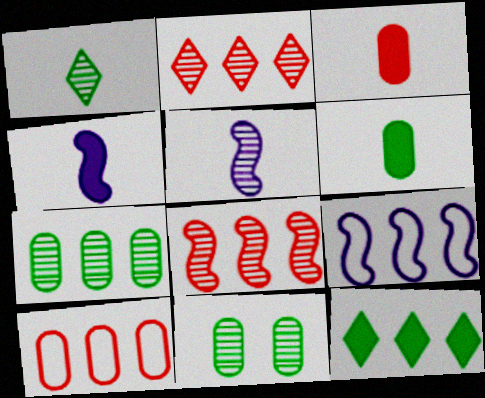[[2, 5, 11]]